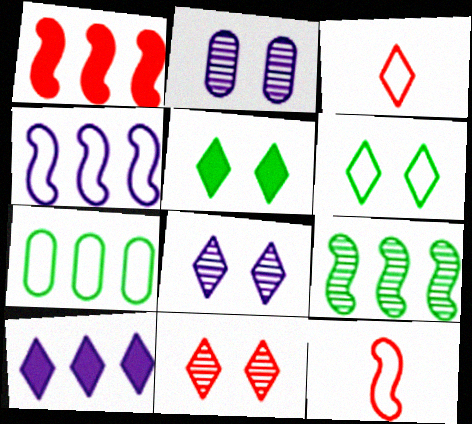[[1, 4, 9]]